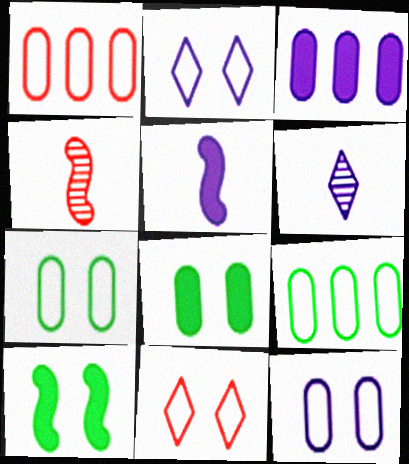[[1, 6, 10]]